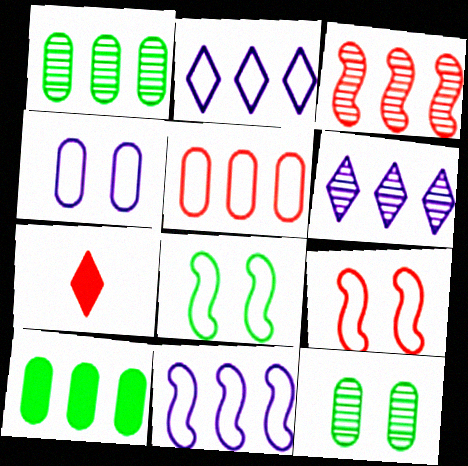[[1, 3, 6], 
[2, 3, 10], 
[7, 11, 12]]